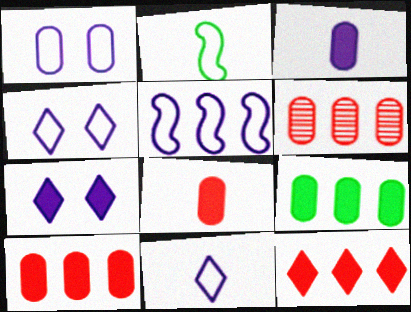[[1, 5, 11], 
[2, 6, 7]]